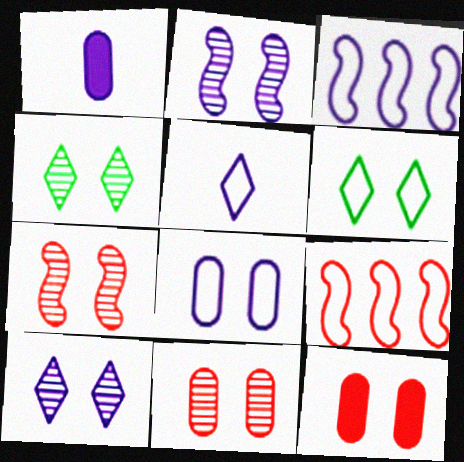[[1, 3, 10], 
[1, 4, 9], 
[2, 4, 11], 
[2, 6, 12], 
[3, 5, 8]]